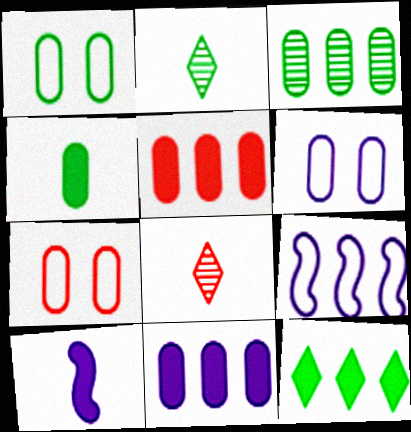[[1, 3, 4], 
[1, 6, 7]]